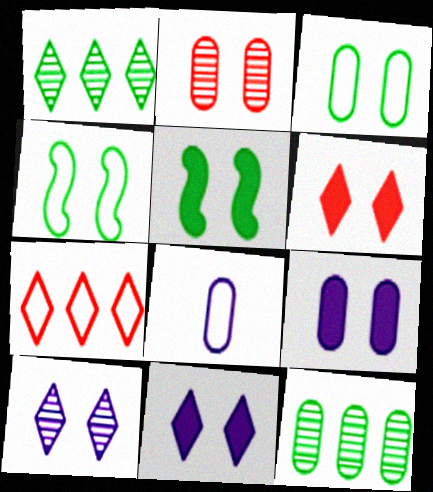[[2, 3, 9], 
[2, 4, 11], 
[4, 7, 8], 
[5, 6, 9]]